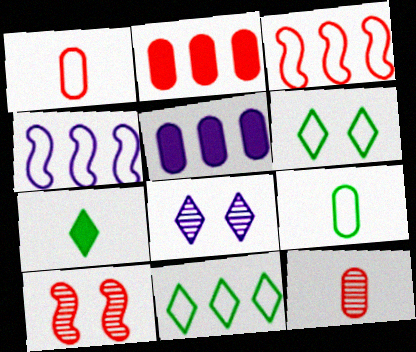[[1, 4, 6]]